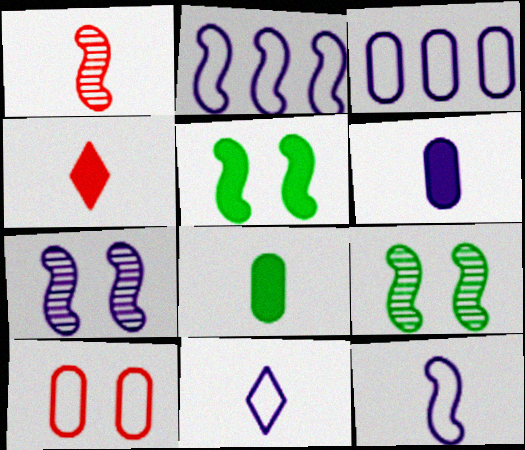[[1, 2, 5], 
[1, 8, 11], 
[3, 4, 9]]